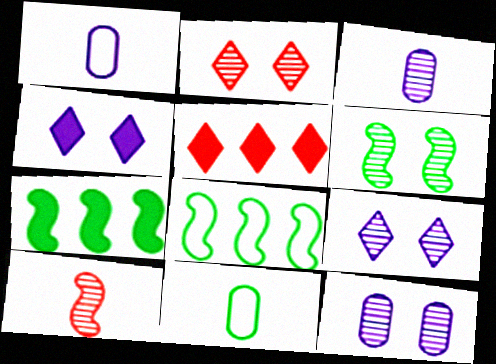[[1, 2, 7], 
[1, 5, 6], 
[2, 6, 12]]